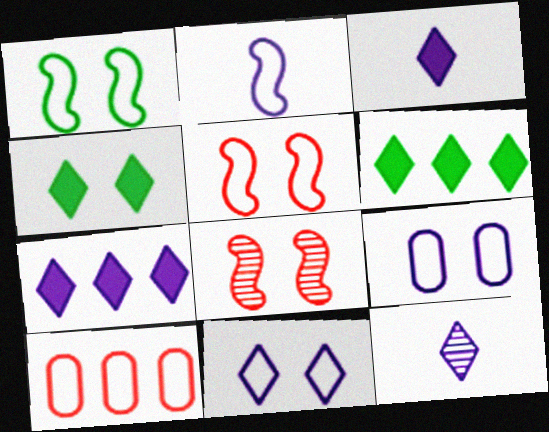[[4, 8, 9], 
[7, 11, 12]]